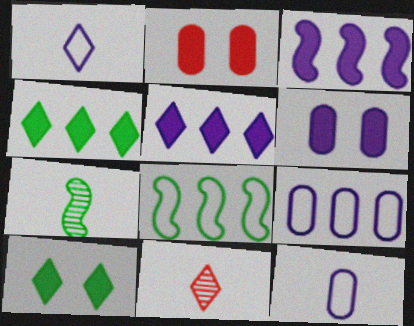[[6, 8, 11]]